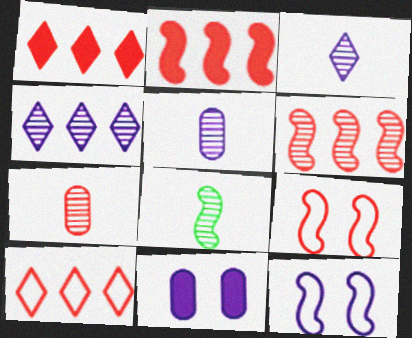[[1, 7, 9], 
[2, 8, 12], 
[3, 7, 8], 
[8, 10, 11]]